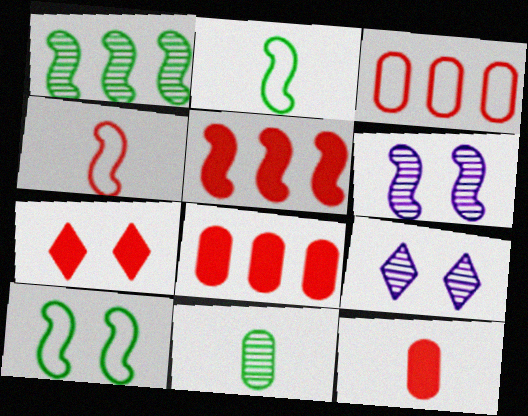[[2, 5, 6], 
[2, 8, 9], 
[5, 7, 12]]